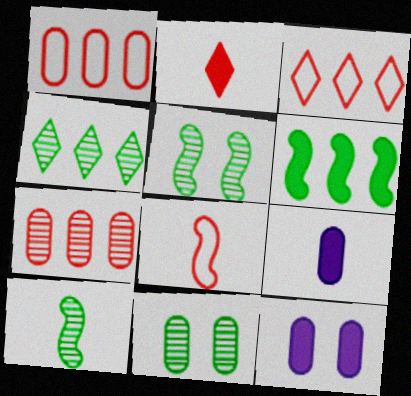[[1, 9, 11], 
[2, 6, 12], 
[3, 5, 9], 
[3, 10, 12], 
[4, 8, 12], 
[4, 10, 11]]